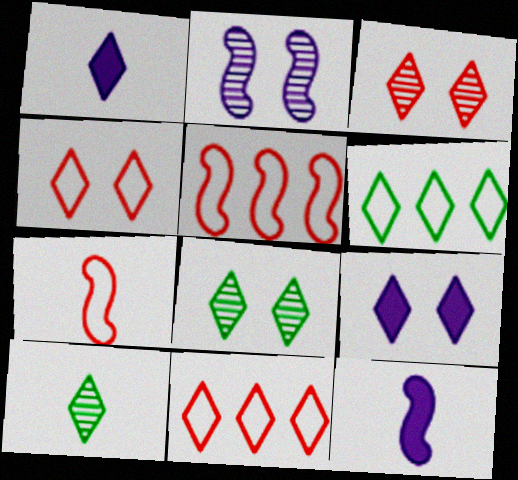[[1, 3, 6], 
[1, 8, 11], 
[4, 8, 9], 
[9, 10, 11]]